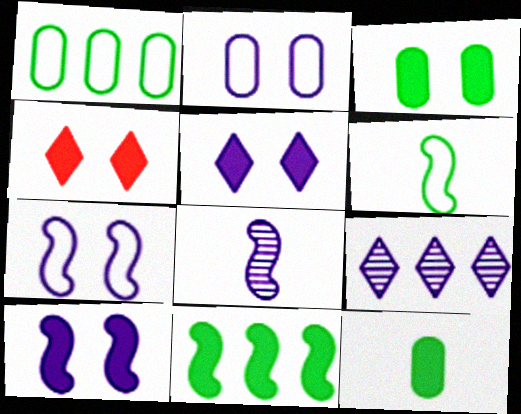[[1, 4, 8], 
[3, 4, 10]]